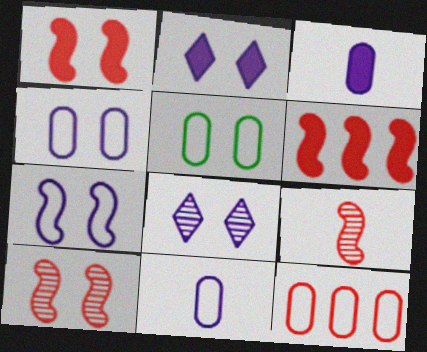[[1, 5, 8], 
[2, 5, 10], 
[5, 11, 12]]